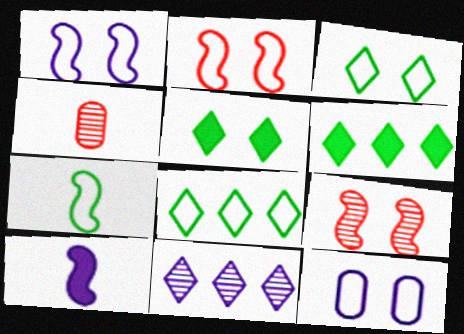[[1, 4, 6], 
[2, 3, 12], 
[5, 9, 12], 
[10, 11, 12]]